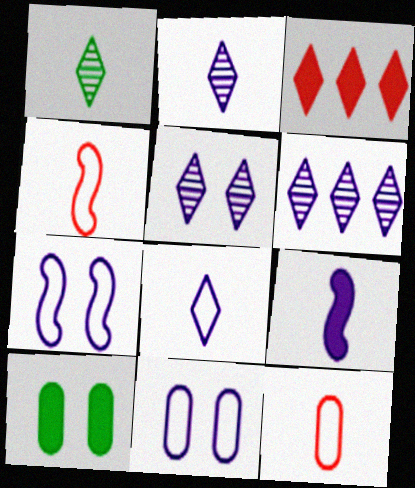[[1, 9, 12], 
[2, 5, 6], 
[3, 9, 10], 
[4, 6, 10], 
[6, 9, 11]]